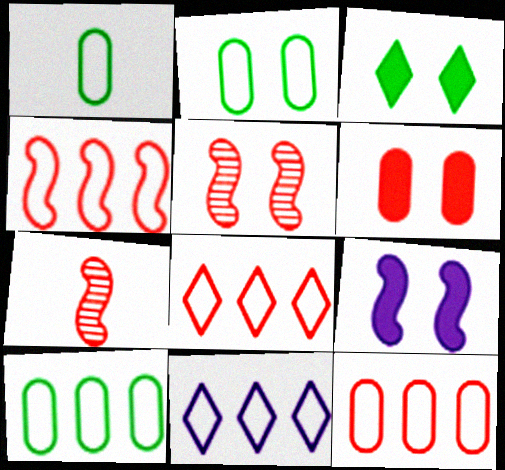[[1, 2, 10], 
[3, 6, 9], 
[4, 8, 12], 
[4, 10, 11], 
[6, 7, 8]]